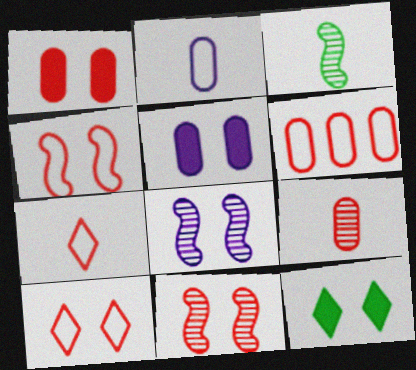[[1, 6, 9], 
[1, 10, 11], 
[4, 6, 7]]